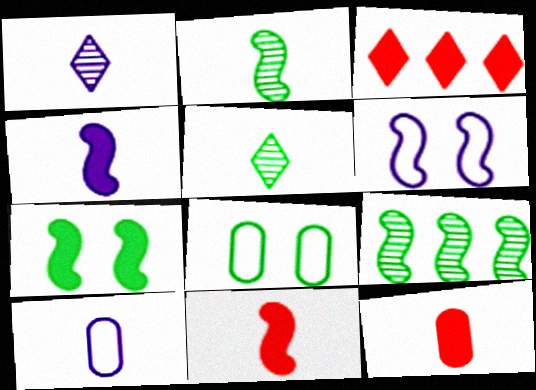[[1, 4, 10], 
[5, 10, 11], 
[6, 9, 11]]